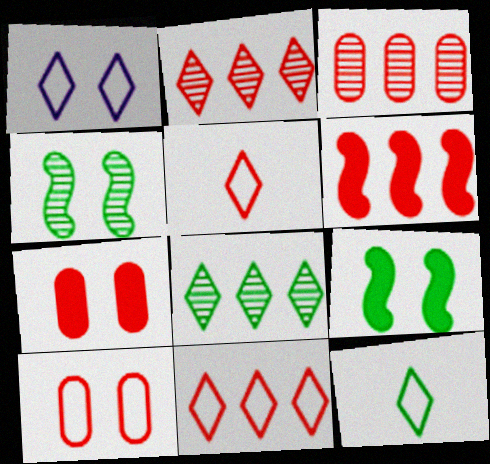[[1, 4, 7], 
[1, 11, 12], 
[3, 6, 11]]